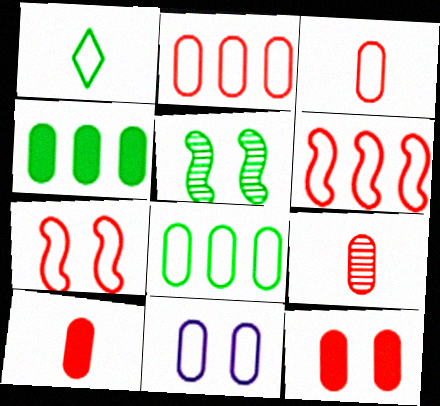[[1, 4, 5], 
[1, 6, 11], 
[2, 9, 12], 
[3, 8, 11], 
[3, 9, 10], 
[4, 9, 11]]